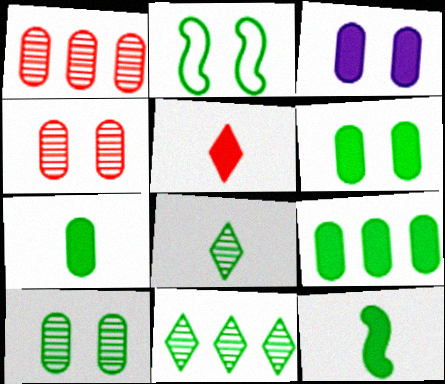[[2, 7, 11], 
[2, 8, 9], 
[6, 7, 9]]